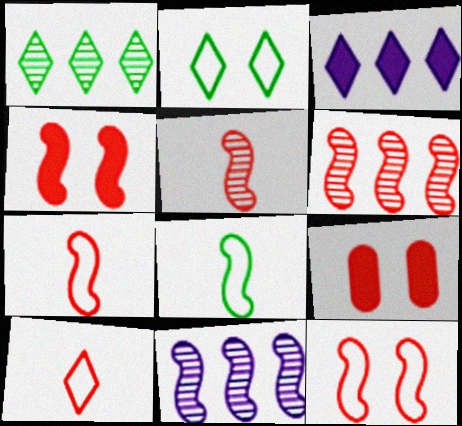[[4, 6, 7], 
[4, 8, 11], 
[6, 9, 10]]